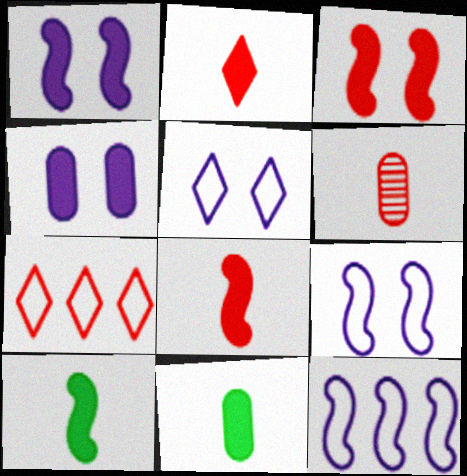[[3, 6, 7]]